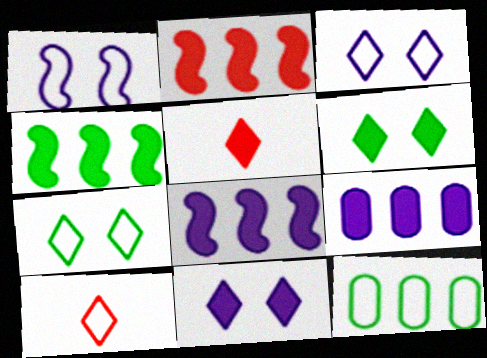[[1, 10, 12], 
[2, 4, 8]]